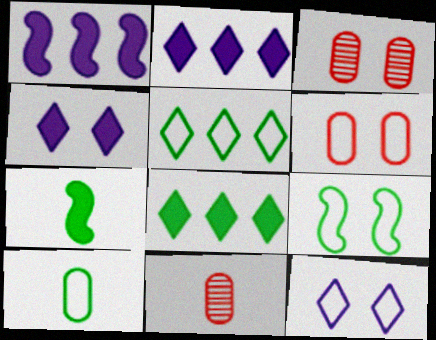[[2, 9, 11], 
[3, 4, 9], 
[5, 9, 10], 
[6, 9, 12]]